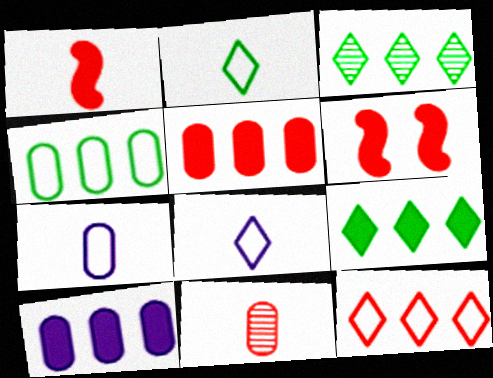[[3, 6, 7], 
[6, 11, 12]]